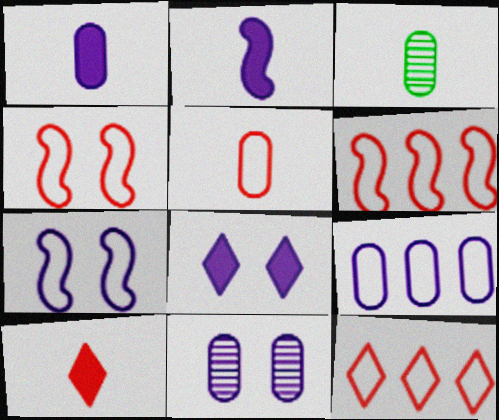[[1, 3, 5], 
[1, 9, 11], 
[3, 6, 8], 
[4, 5, 12], 
[7, 8, 11]]